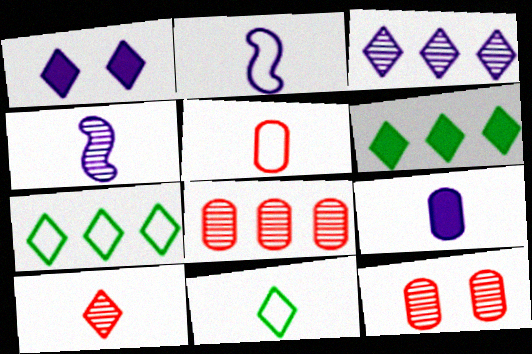[[1, 7, 10], 
[2, 5, 11], 
[2, 6, 12]]